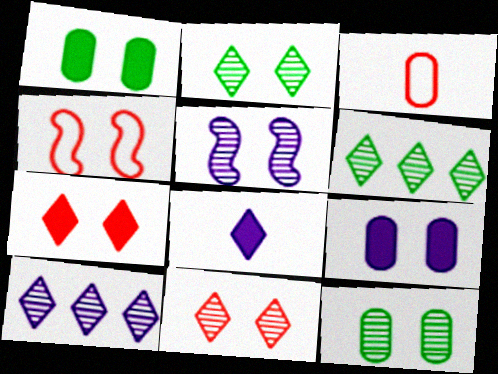[[2, 4, 9], 
[5, 11, 12]]